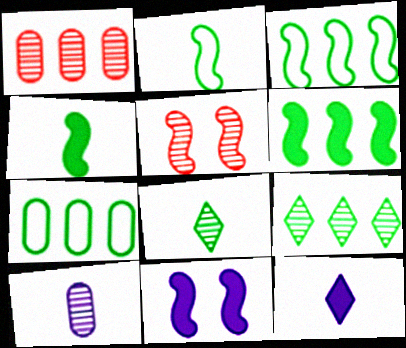[[5, 7, 12], 
[5, 9, 10], 
[6, 7, 9]]